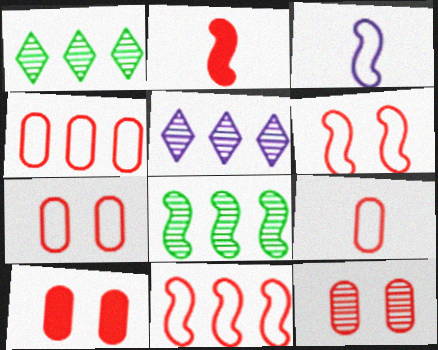[[1, 3, 10], 
[4, 7, 9], 
[7, 10, 12]]